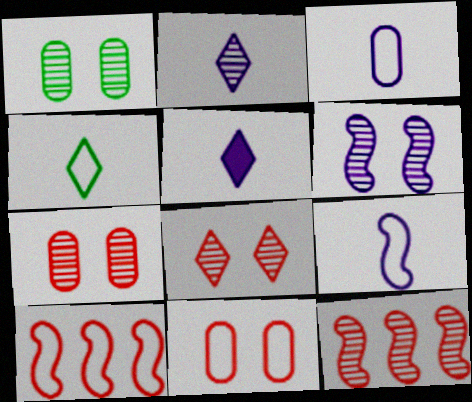[[1, 2, 12], 
[1, 5, 10], 
[1, 6, 8]]